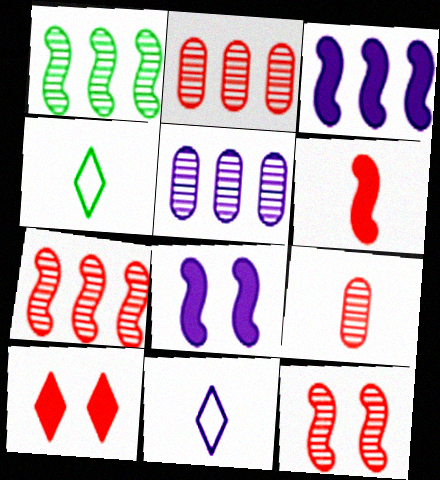[[2, 4, 8], 
[5, 8, 11]]